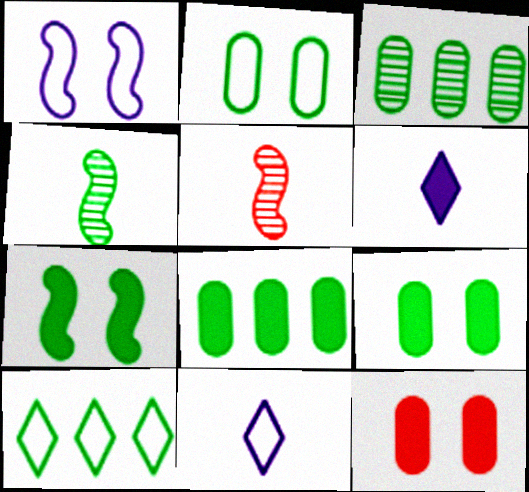[[4, 9, 10]]